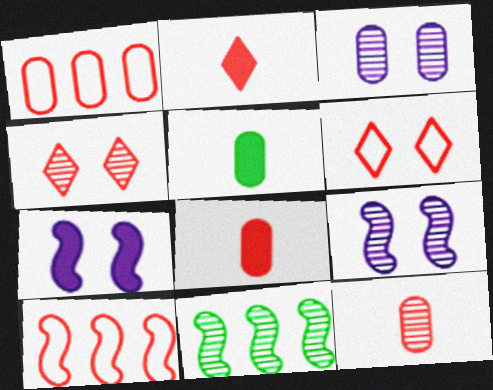[[1, 3, 5], 
[4, 8, 10]]